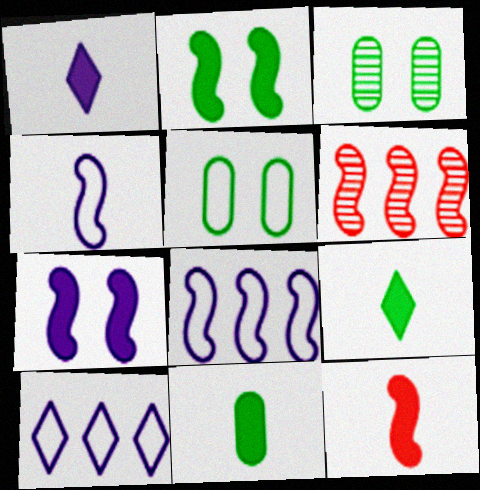[[1, 5, 6], 
[1, 11, 12], 
[2, 4, 6], 
[3, 10, 12]]